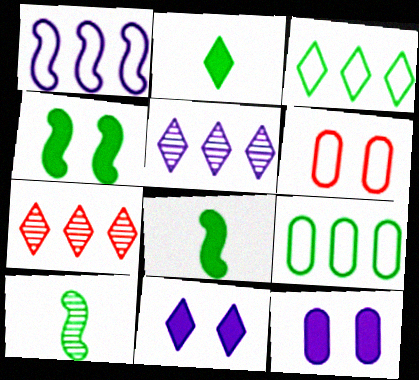[[5, 6, 8]]